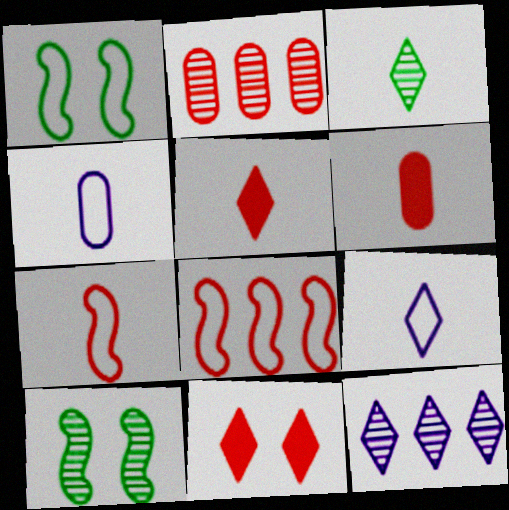[[1, 6, 12], 
[2, 7, 11], 
[3, 5, 9]]